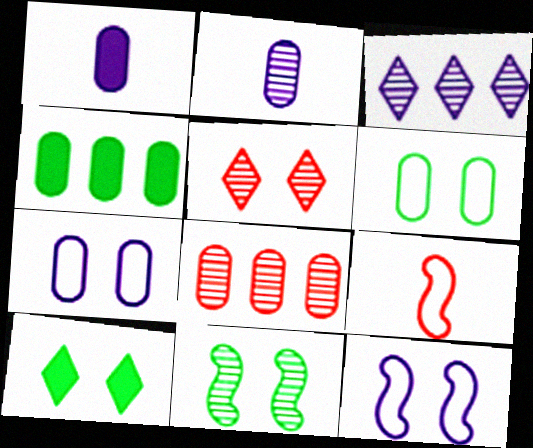[[1, 3, 12], 
[1, 6, 8], 
[6, 10, 11]]